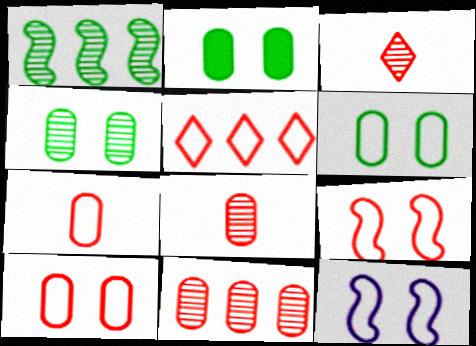[[2, 4, 6], 
[5, 7, 9]]